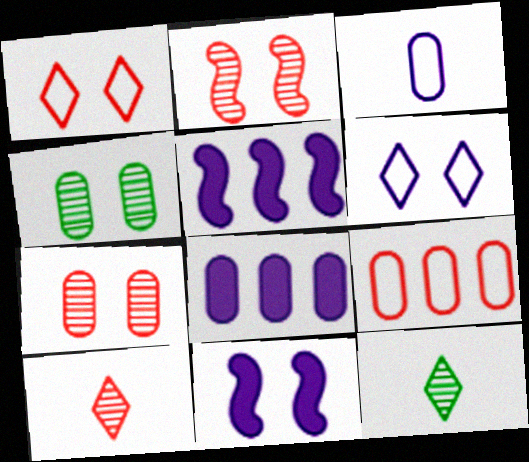[[1, 4, 11], 
[9, 11, 12]]